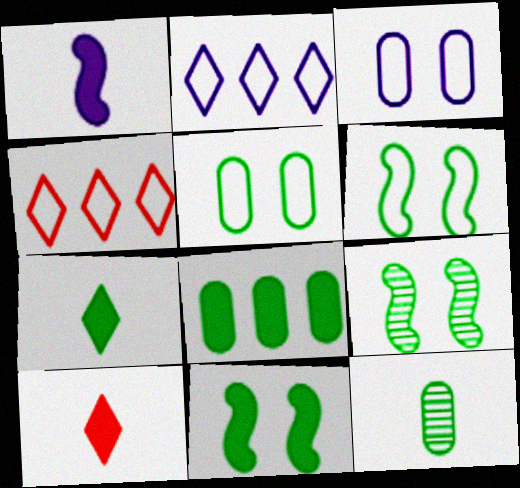[[5, 8, 12], 
[6, 9, 11], 
[7, 8, 11]]